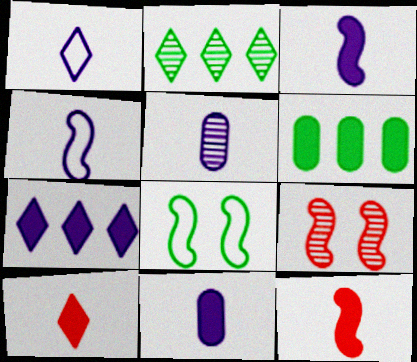[[1, 3, 5], 
[1, 6, 9], 
[2, 5, 9]]